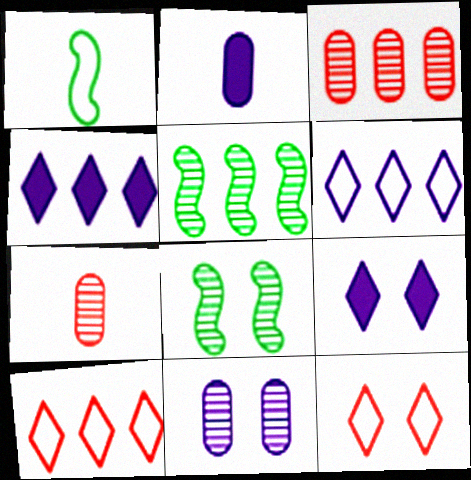[[1, 3, 9], 
[2, 5, 12], 
[2, 8, 10]]